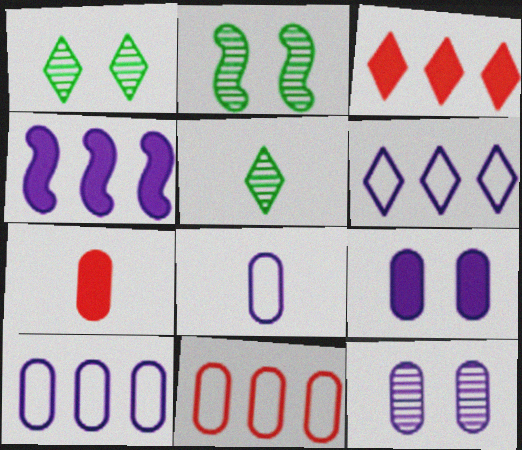[[2, 3, 8], 
[2, 6, 7]]